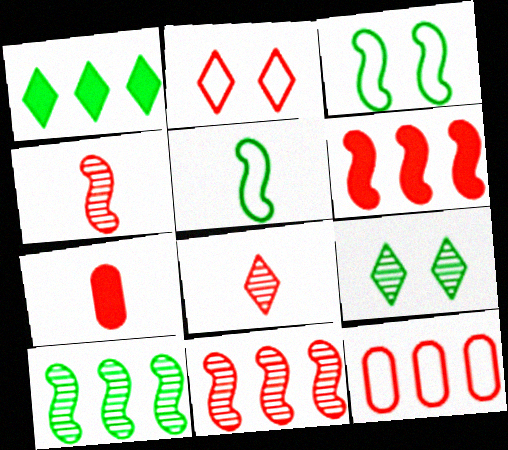[[2, 7, 11]]